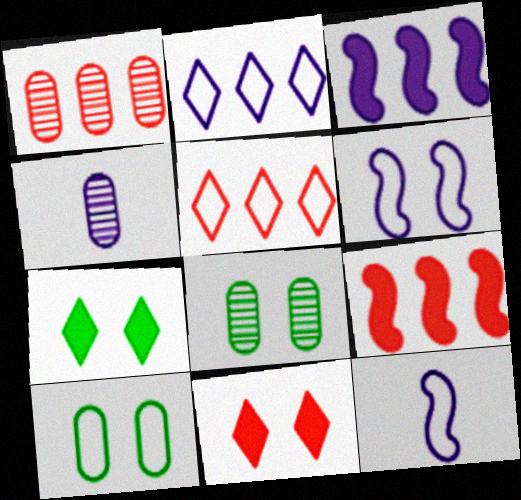[[1, 4, 8], 
[1, 5, 9], 
[1, 7, 12], 
[5, 10, 12], 
[6, 8, 11]]